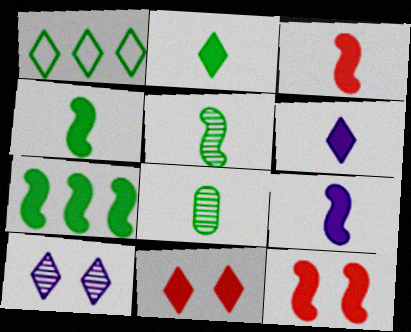[[3, 4, 9], 
[7, 9, 12]]